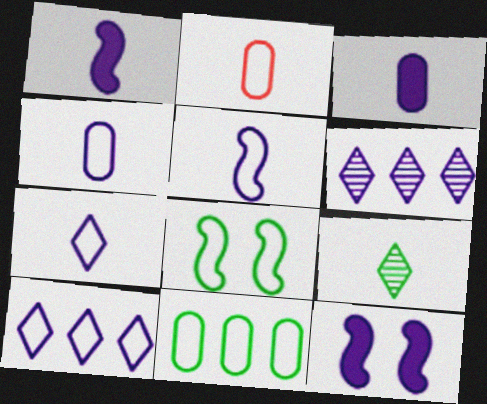[[1, 2, 9], 
[2, 8, 10], 
[4, 5, 7], 
[4, 6, 12]]